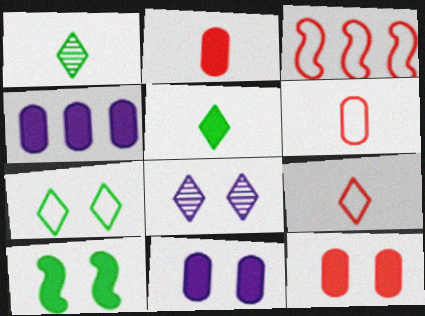[[1, 3, 11]]